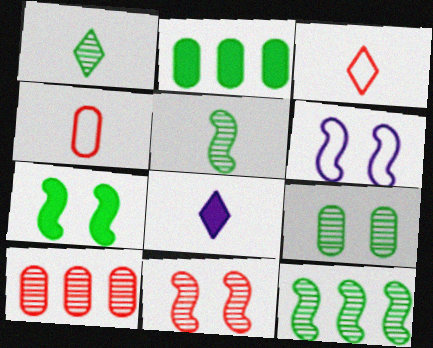[[1, 3, 8], 
[1, 9, 12], 
[4, 5, 8], 
[6, 7, 11]]